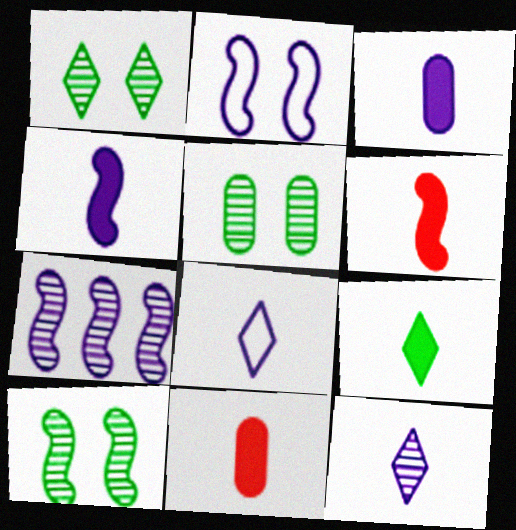[[1, 5, 10], 
[2, 4, 7], 
[3, 6, 9], 
[4, 9, 11]]